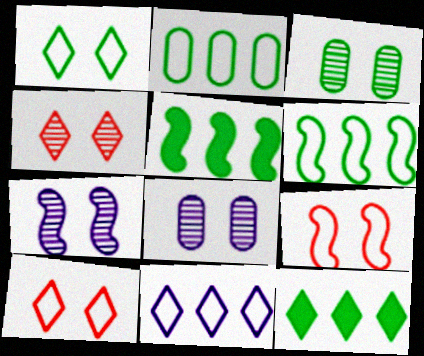[[3, 4, 7]]